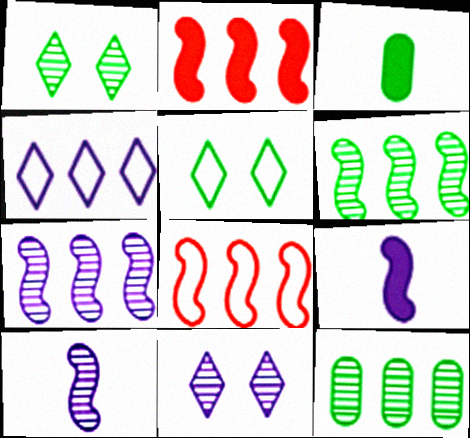[[2, 4, 12], 
[3, 5, 6], 
[3, 8, 11]]